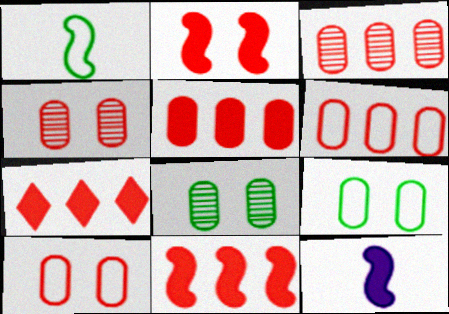[[3, 5, 6], 
[5, 7, 11]]